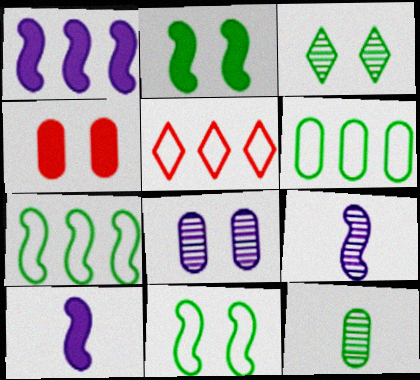[]